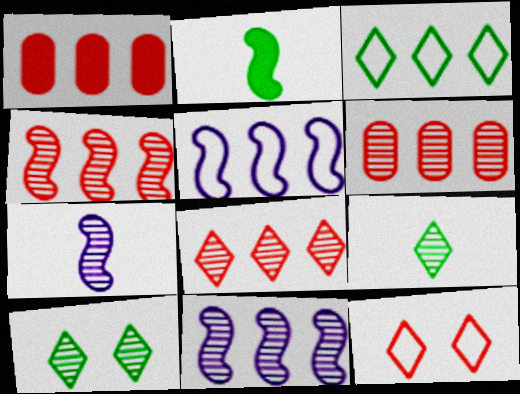[[1, 3, 11], 
[4, 6, 8], 
[6, 7, 10]]